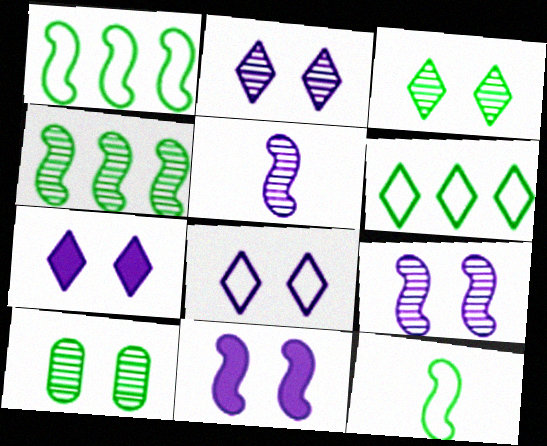[[2, 7, 8]]